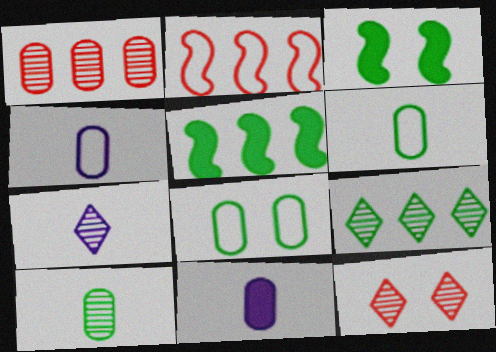[[1, 8, 11], 
[3, 6, 9], 
[4, 5, 12], 
[7, 9, 12]]